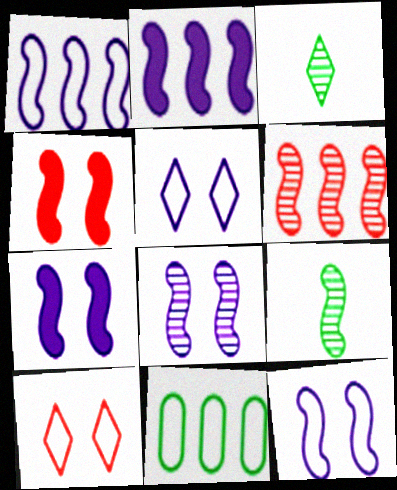[[1, 4, 9], 
[6, 8, 9], 
[7, 8, 12]]